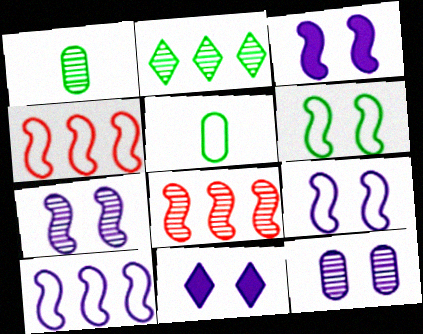[[1, 4, 11], 
[3, 7, 9], 
[5, 8, 11], 
[9, 11, 12]]